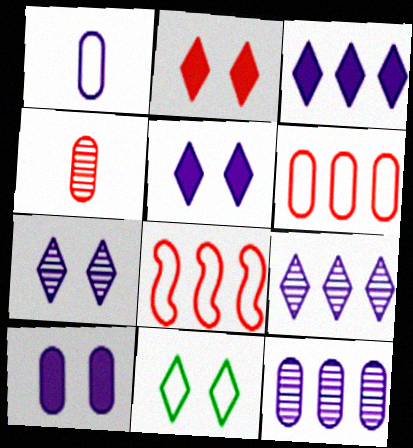[[1, 8, 11], 
[1, 10, 12], 
[2, 4, 8], 
[2, 7, 11]]